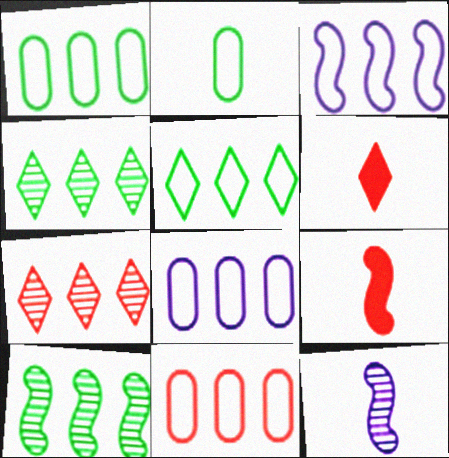[[1, 8, 11], 
[2, 6, 12], 
[3, 5, 11]]